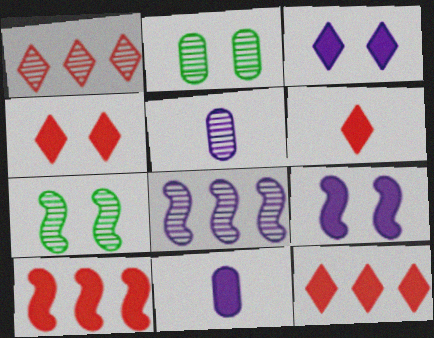[[1, 5, 7], 
[4, 6, 12]]